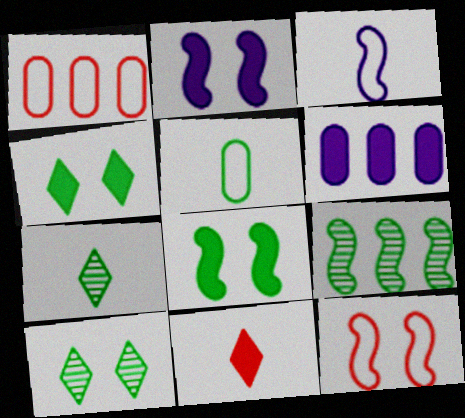[[1, 2, 7], 
[4, 5, 9], 
[6, 7, 12], 
[6, 8, 11]]